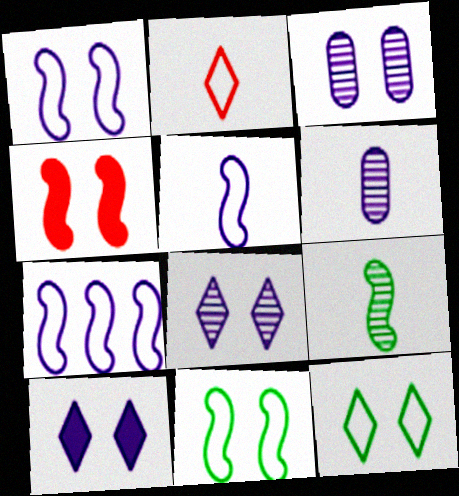[[1, 3, 10], 
[1, 5, 7], 
[3, 4, 12], 
[4, 7, 9], 
[6, 7, 10]]